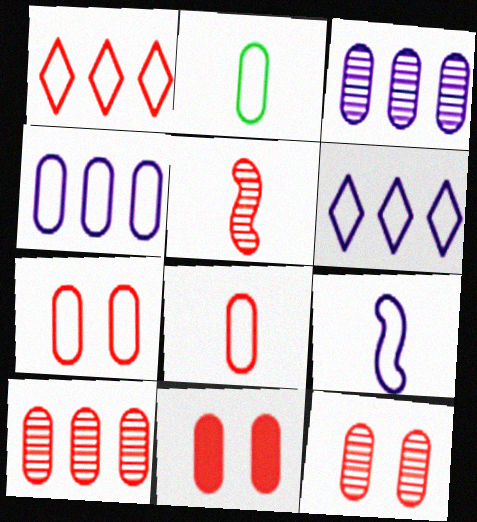[[1, 5, 11], 
[2, 3, 11], 
[2, 4, 7], 
[7, 11, 12], 
[8, 10, 11]]